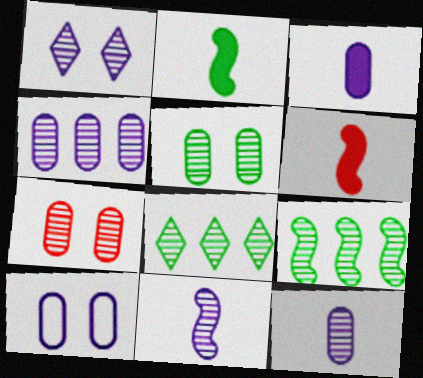[[1, 4, 11], 
[3, 4, 10], 
[6, 8, 10], 
[7, 8, 11]]